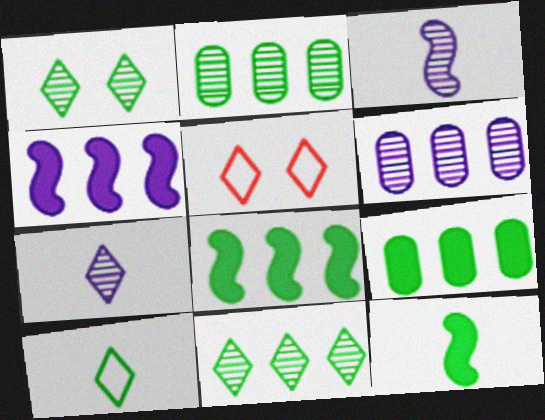[[3, 5, 9], 
[5, 6, 12]]